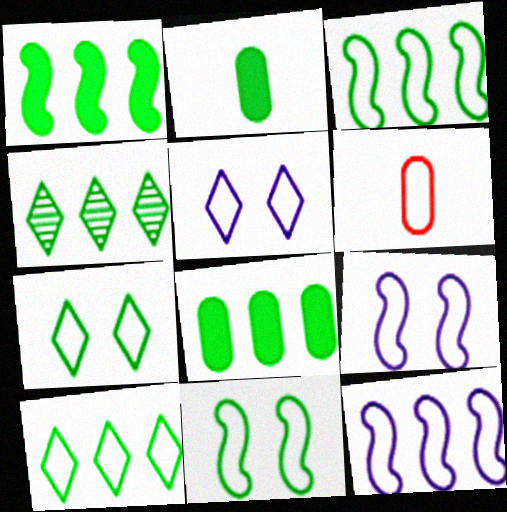[[2, 4, 11], 
[3, 4, 8], 
[3, 5, 6], 
[6, 7, 12], 
[6, 9, 10]]